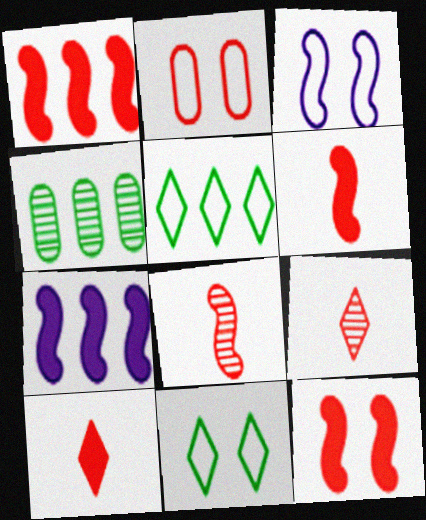[[1, 2, 9], 
[1, 6, 12], 
[2, 3, 11], 
[3, 4, 10]]